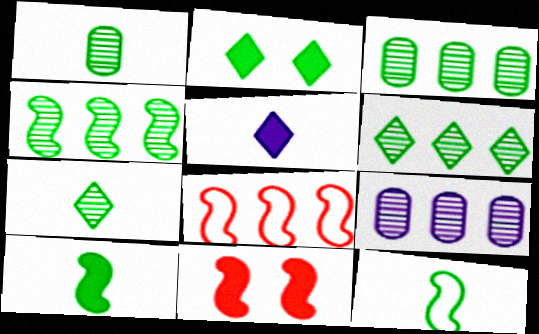[[2, 3, 12], 
[3, 4, 6]]